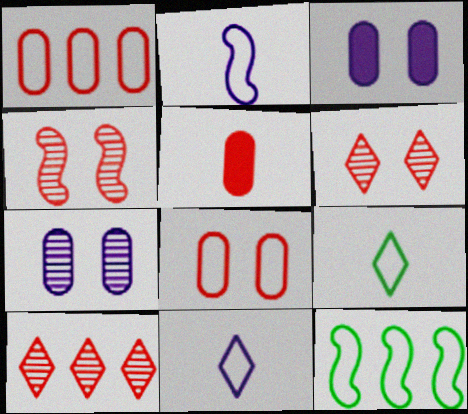[[8, 11, 12]]